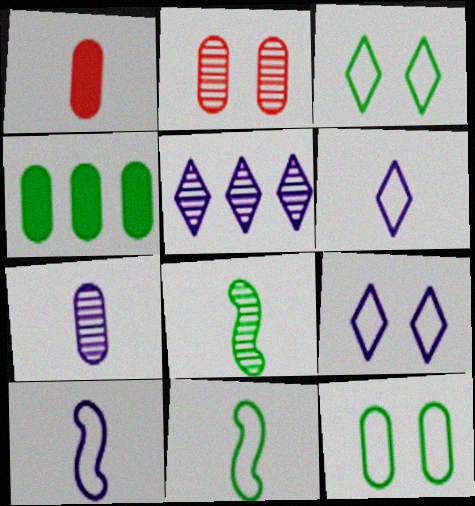[[1, 6, 8], 
[2, 5, 8], 
[3, 4, 8]]